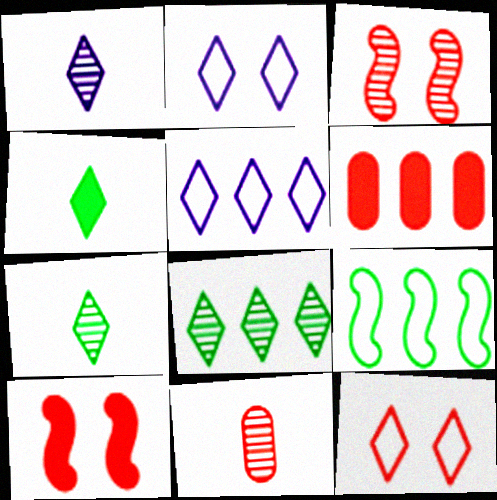[]